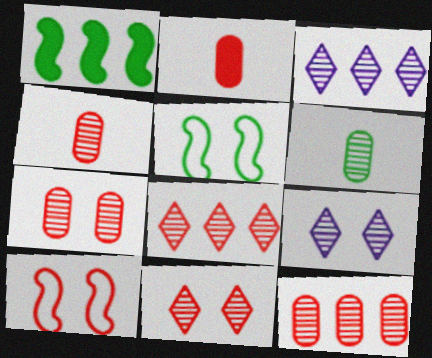[[2, 3, 5], 
[2, 8, 10], 
[4, 7, 12]]